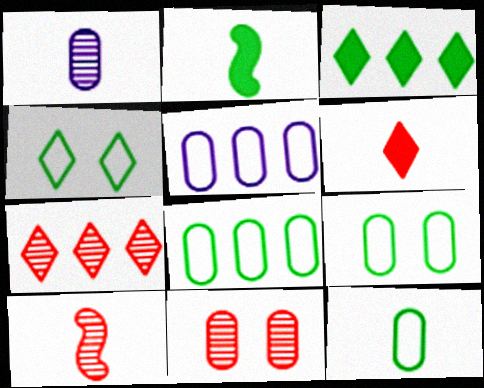[[7, 10, 11], 
[8, 9, 12]]